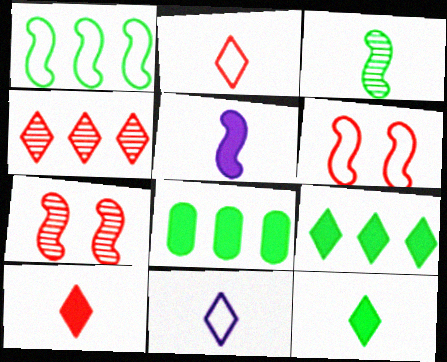[[1, 5, 7], 
[7, 8, 11]]